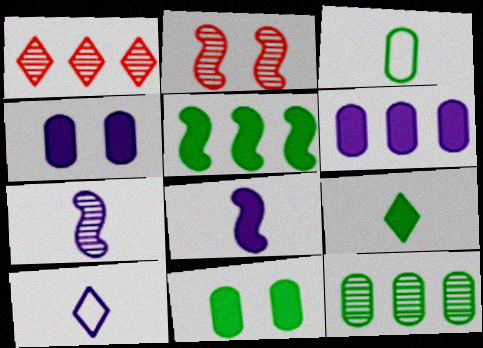[[3, 11, 12], 
[5, 9, 11]]